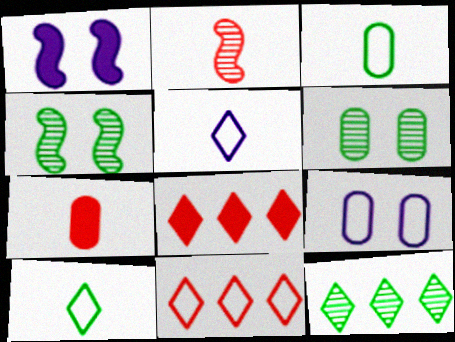[]